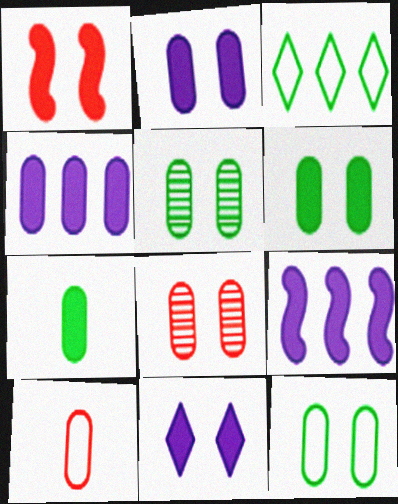[[1, 6, 11], 
[2, 8, 12], 
[4, 5, 10], 
[5, 6, 12]]